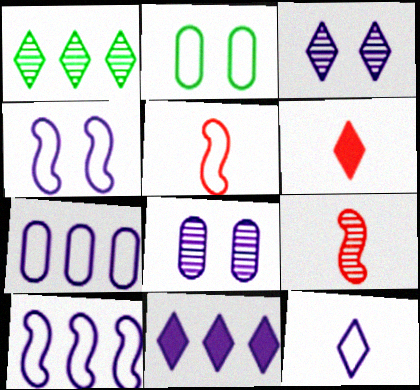[[1, 8, 9], 
[2, 9, 11], 
[3, 11, 12], 
[4, 7, 12]]